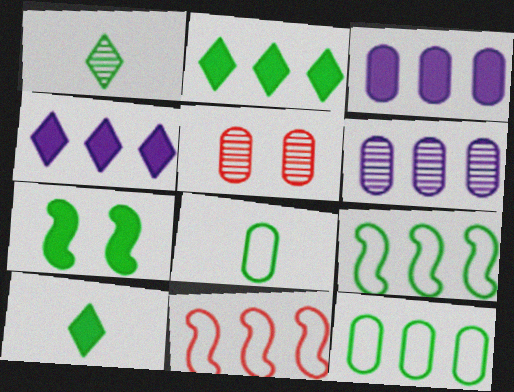[[1, 7, 12], 
[2, 6, 11], 
[3, 5, 8]]